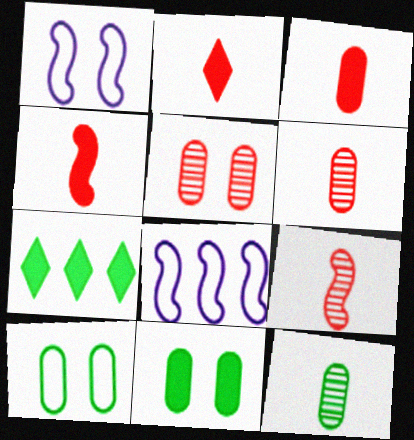[[1, 6, 7], 
[2, 3, 4]]